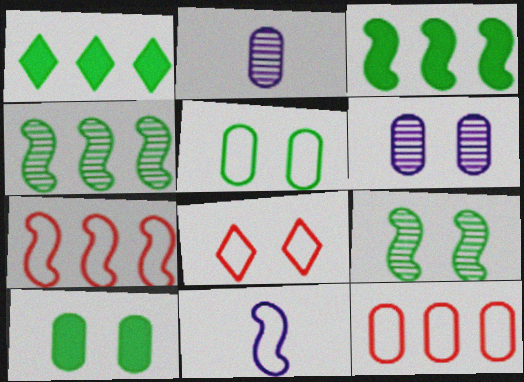[[2, 3, 8], 
[2, 10, 12]]